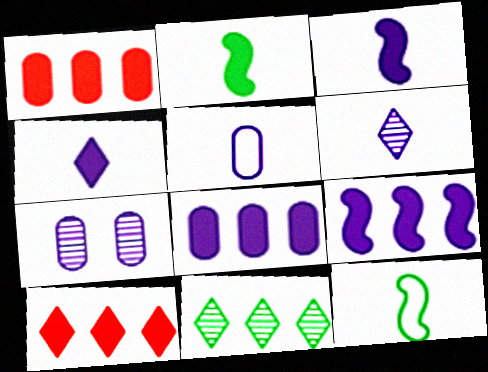[[3, 5, 6], 
[5, 7, 8], 
[7, 10, 12]]